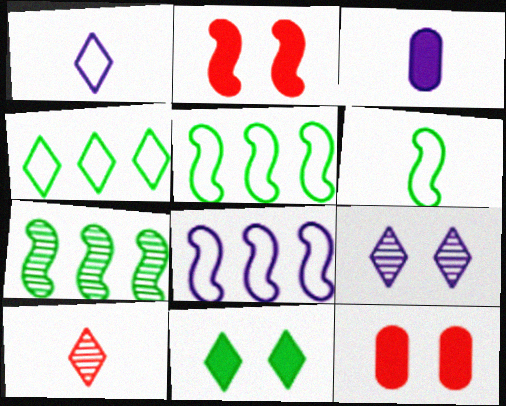[[1, 7, 12], 
[3, 6, 10], 
[3, 8, 9]]